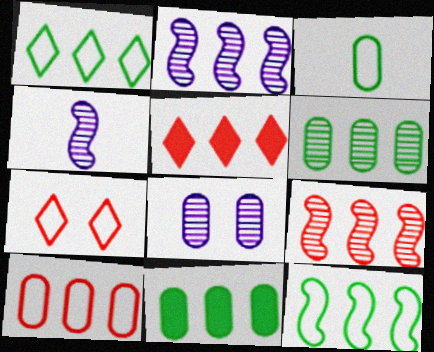[[4, 7, 11], 
[5, 9, 10]]